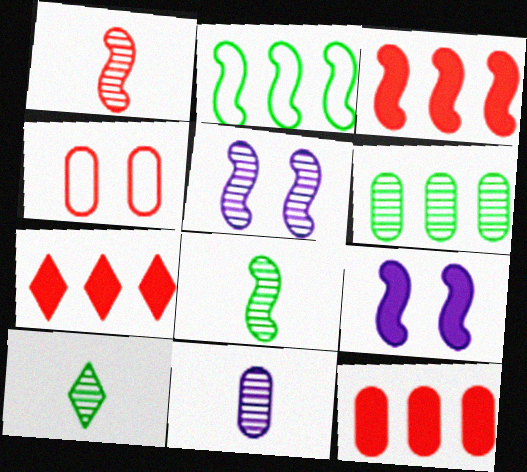[[1, 2, 9], 
[1, 4, 7], 
[1, 10, 11], 
[3, 7, 12]]